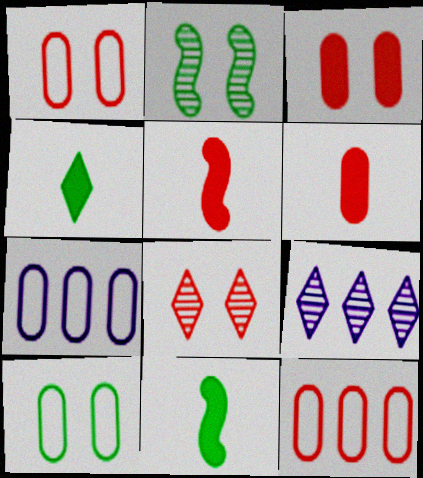[[1, 9, 11], 
[5, 8, 12], 
[5, 9, 10], 
[7, 8, 11]]